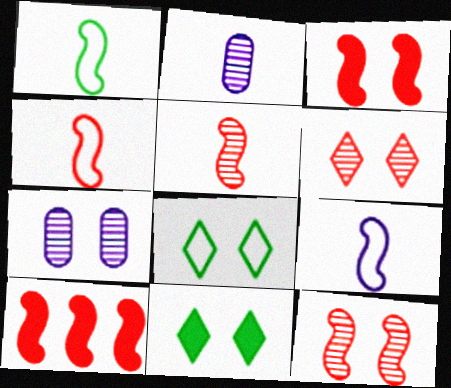[[1, 4, 9], 
[2, 8, 10], 
[3, 7, 8], 
[4, 10, 12]]